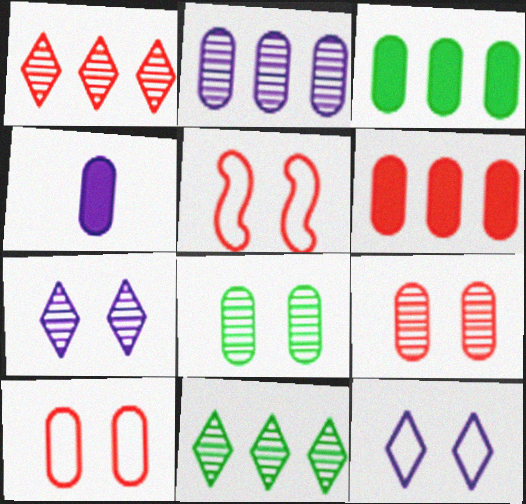[[4, 5, 11]]